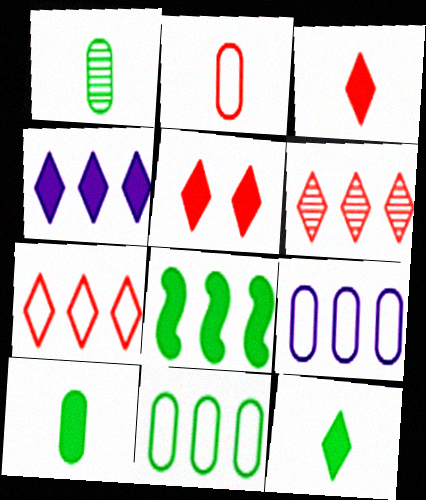[[4, 5, 12], 
[6, 8, 9]]